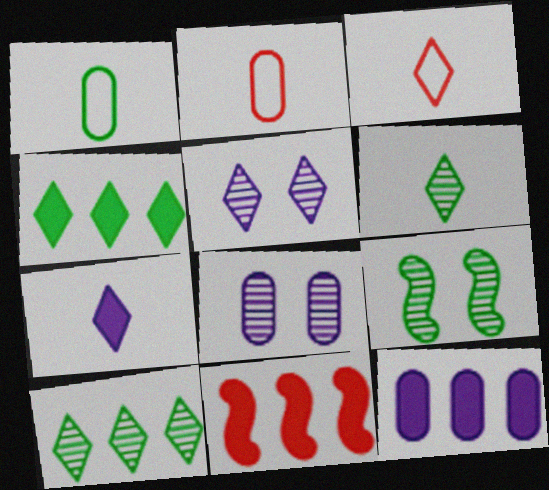[[1, 4, 9], 
[1, 5, 11], 
[3, 4, 5], 
[3, 6, 7], 
[3, 9, 12], 
[4, 11, 12]]